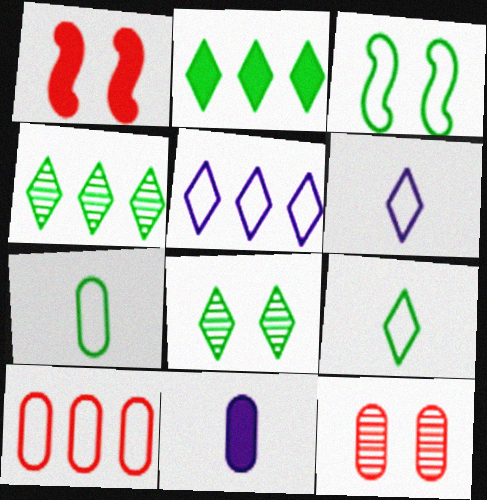[[1, 2, 11], 
[2, 8, 9], 
[3, 6, 10]]